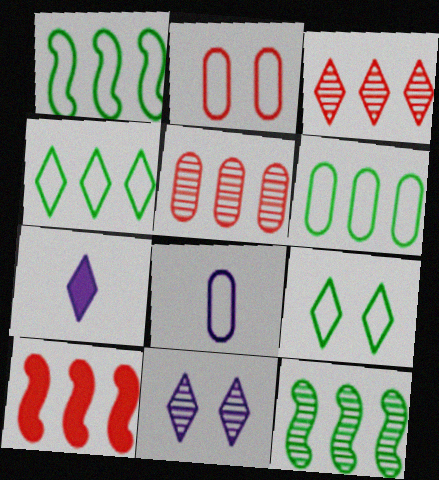[[1, 4, 6], 
[2, 6, 8], 
[2, 7, 12], 
[3, 7, 9]]